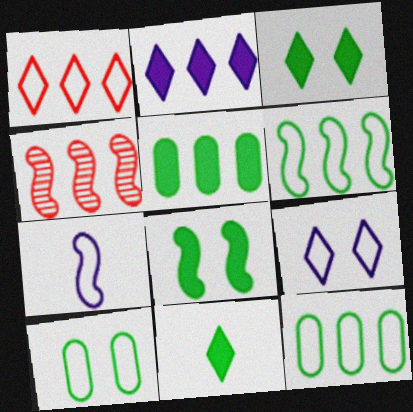[[1, 7, 10], 
[2, 4, 12], 
[4, 7, 8], 
[5, 8, 11]]